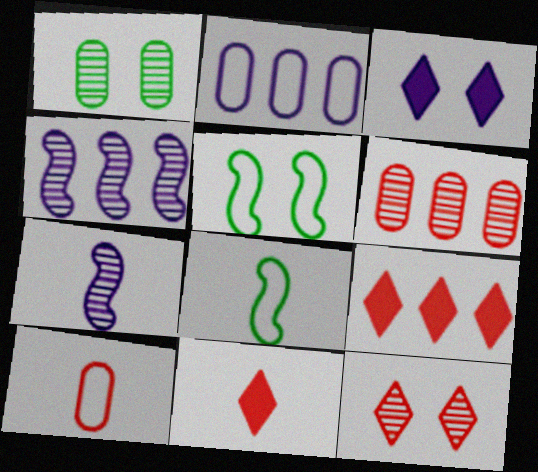[[2, 3, 7], 
[3, 6, 8]]